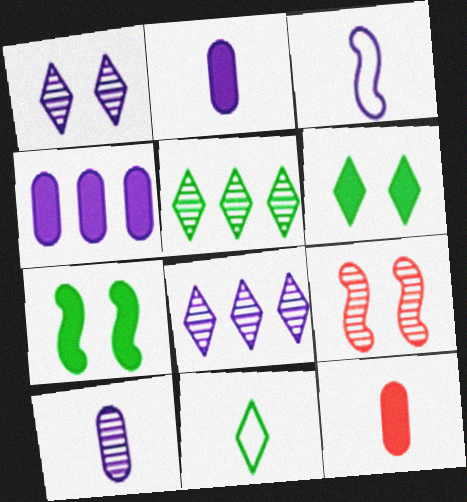[[1, 3, 4], 
[4, 9, 11], 
[5, 6, 11], 
[5, 9, 10]]